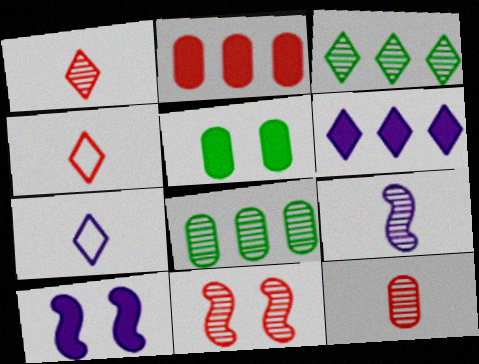[[2, 4, 11], 
[4, 8, 10]]